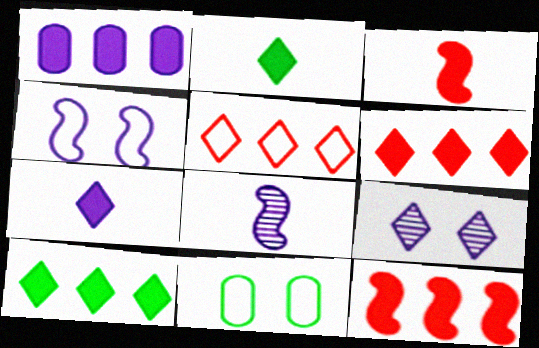[[1, 10, 12], 
[2, 5, 9], 
[6, 8, 11]]